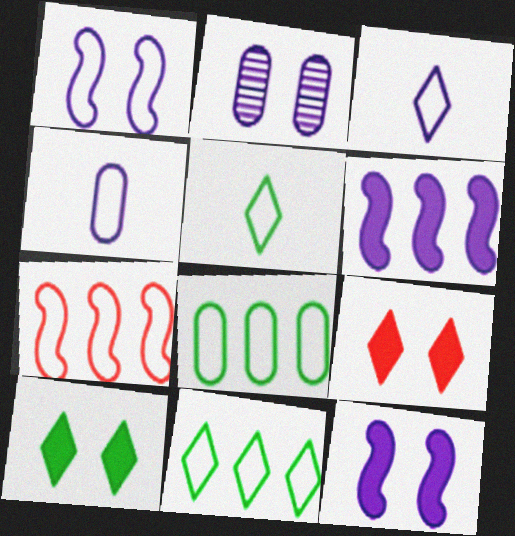[[2, 3, 6]]